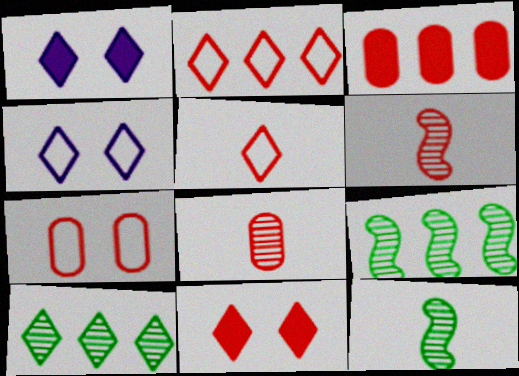[[1, 5, 10], 
[3, 4, 12], 
[3, 7, 8]]